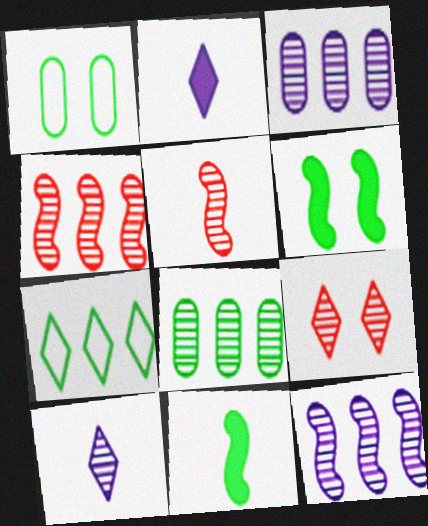[[1, 2, 4], 
[2, 7, 9]]